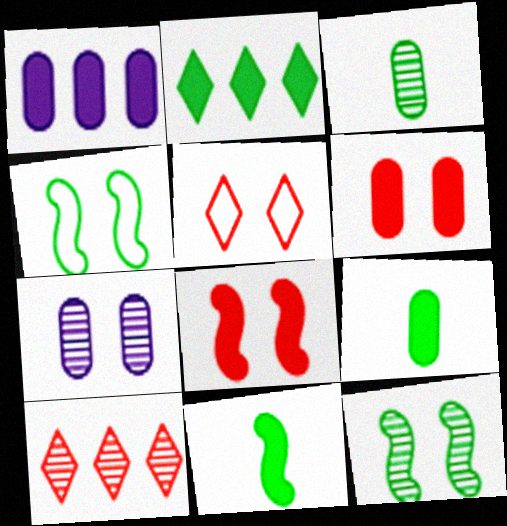[[1, 6, 9], 
[2, 3, 4]]